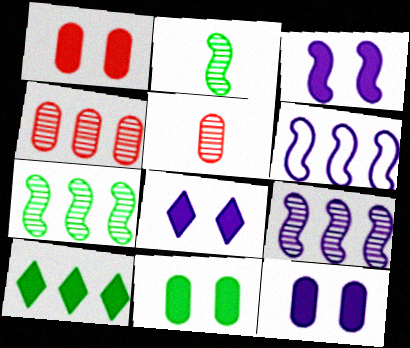[[1, 11, 12], 
[3, 8, 12], 
[4, 6, 10]]